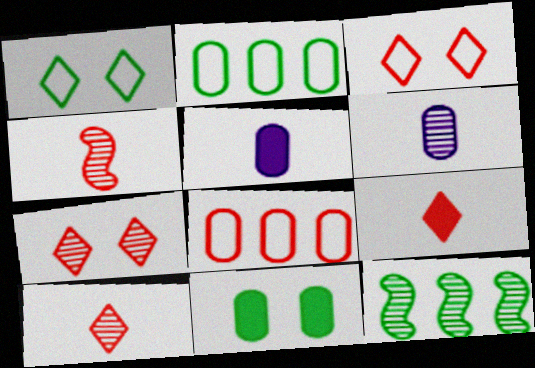[[3, 5, 12], 
[6, 7, 12], 
[6, 8, 11]]